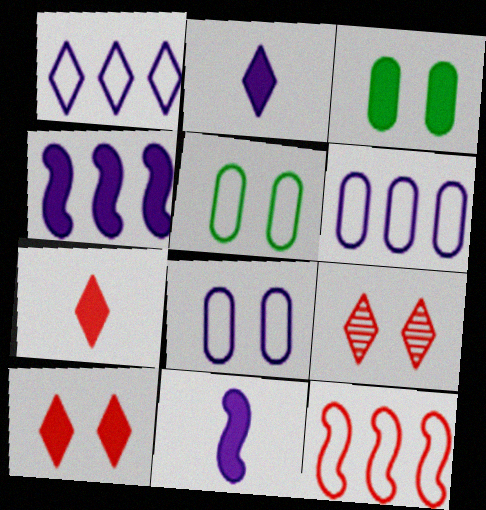[[3, 4, 7]]